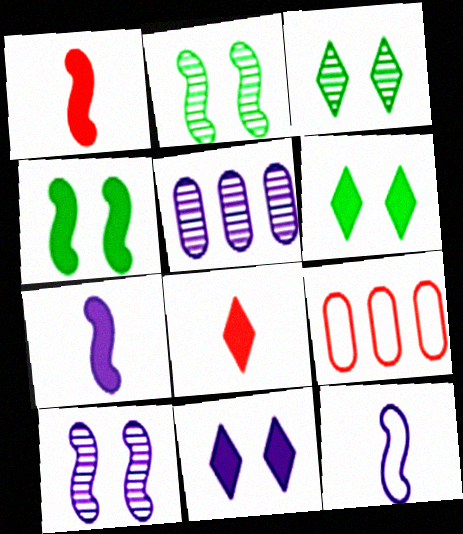[[3, 7, 9], 
[5, 11, 12]]